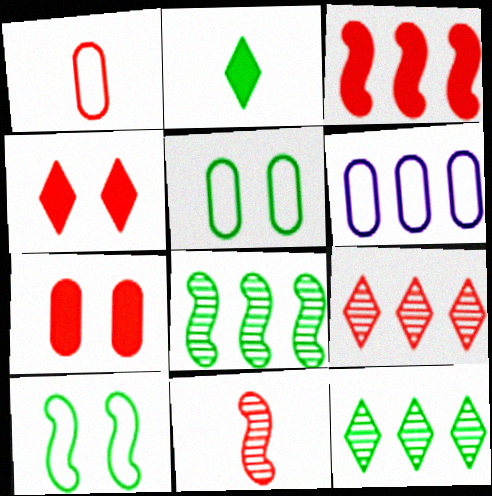[[1, 5, 6], 
[2, 5, 8], 
[3, 6, 12]]